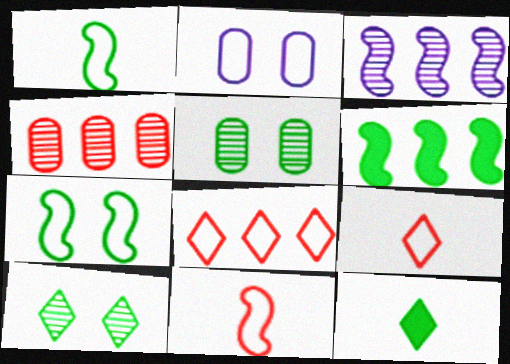[[1, 2, 8]]